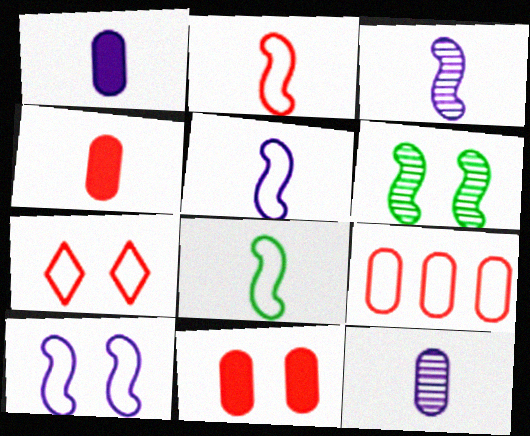[[2, 5, 8], 
[2, 7, 9]]